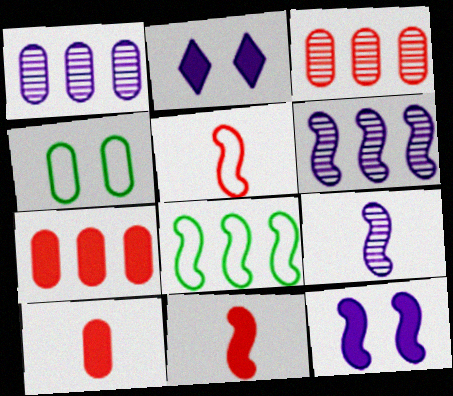[[1, 4, 10]]